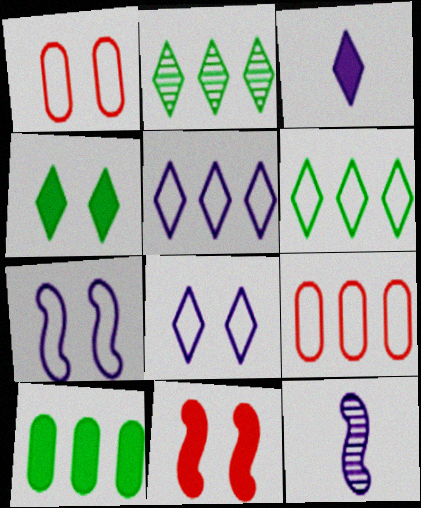[[3, 10, 11], 
[4, 9, 12]]